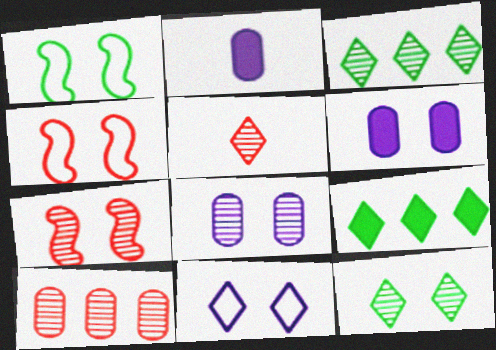[[2, 3, 4], 
[4, 6, 12], 
[5, 7, 10], 
[5, 9, 11], 
[7, 8, 12]]